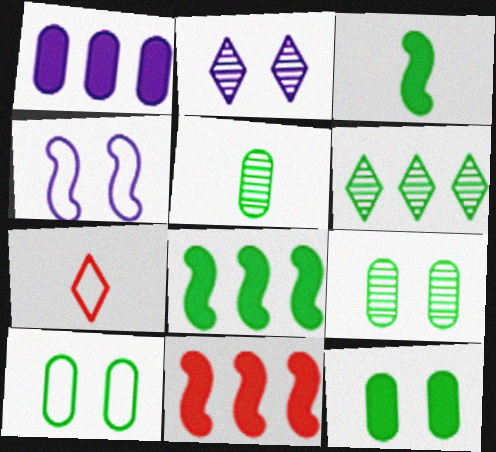[[3, 6, 10], 
[9, 10, 12]]